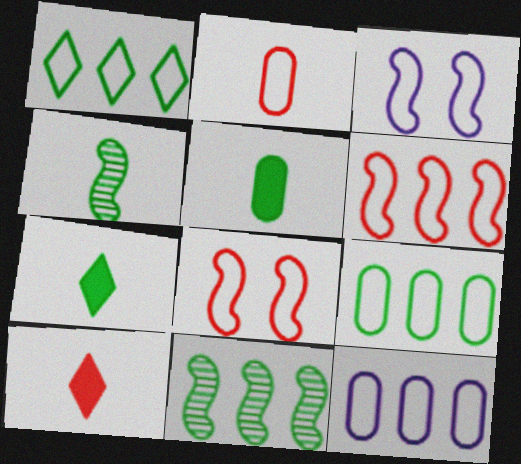[[1, 2, 3], 
[1, 6, 12]]